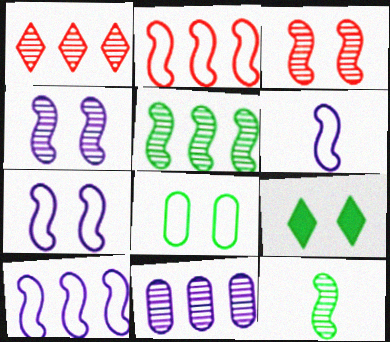[[1, 5, 11], 
[6, 7, 10]]